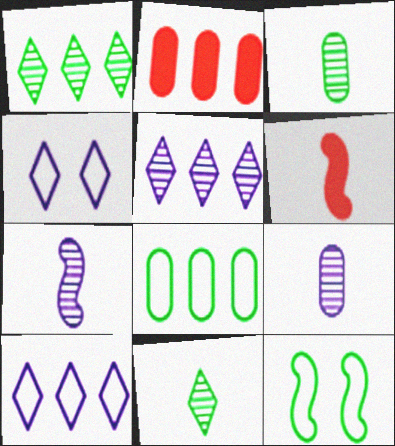[]